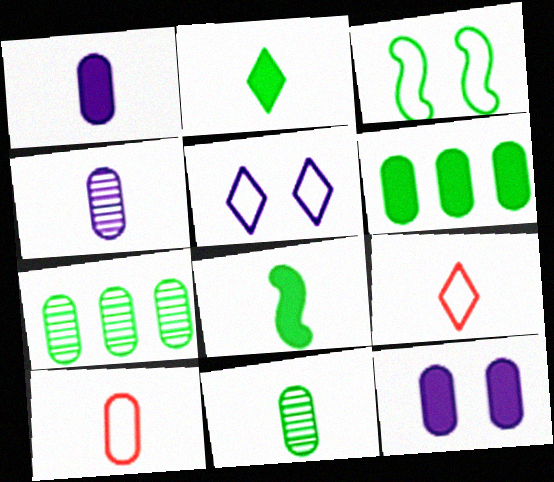[[1, 10, 11], 
[2, 3, 7], 
[4, 8, 9], 
[7, 10, 12]]